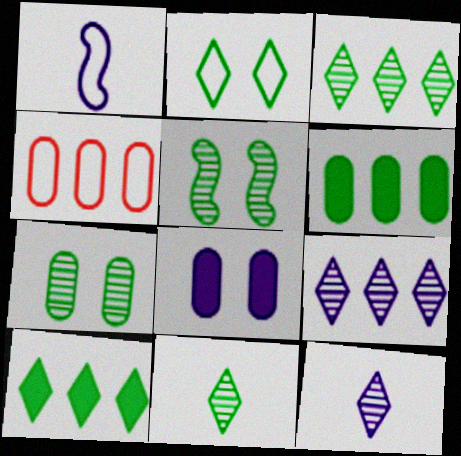[[1, 2, 4], 
[1, 8, 9], 
[2, 10, 11]]